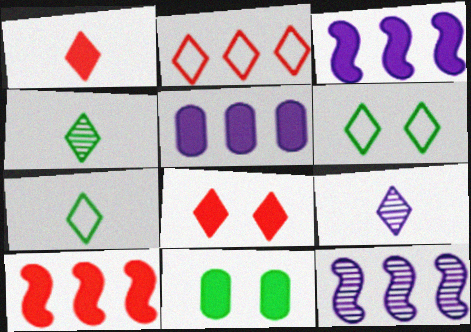[[1, 3, 11], 
[1, 7, 9]]